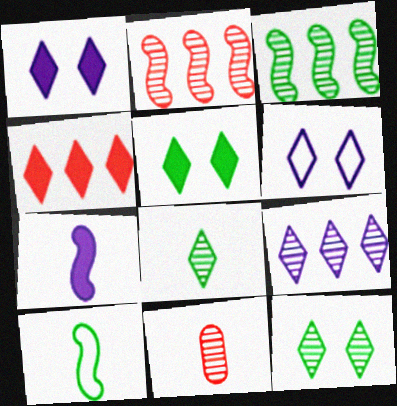[[4, 6, 8]]